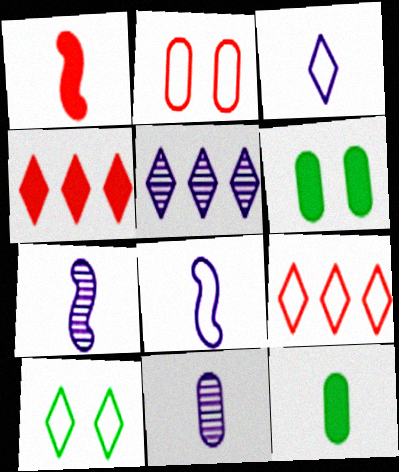[[3, 9, 10], 
[6, 7, 9]]